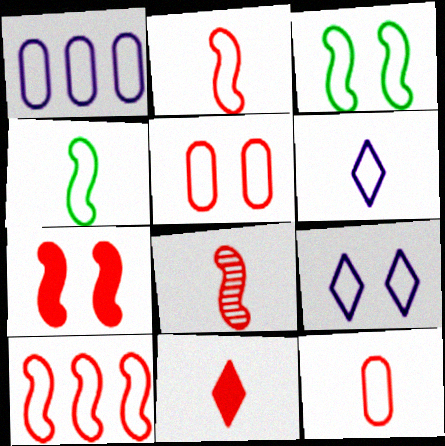[[3, 5, 9], 
[4, 6, 12], 
[7, 8, 10], 
[8, 11, 12]]